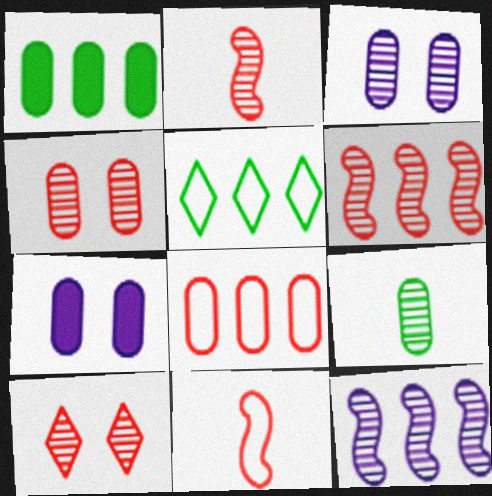[[2, 5, 7], 
[7, 8, 9], 
[9, 10, 12]]